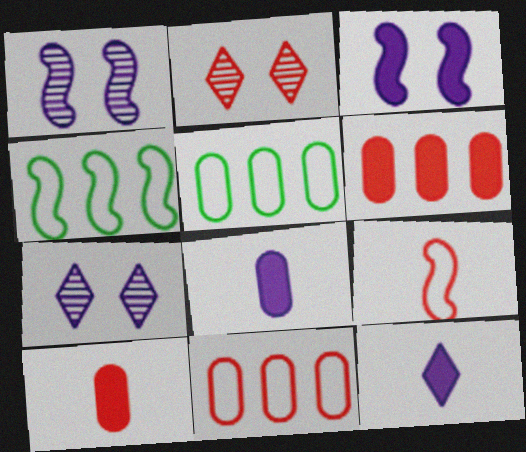[[2, 4, 8], 
[2, 6, 9], 
[4, 7, 10]]